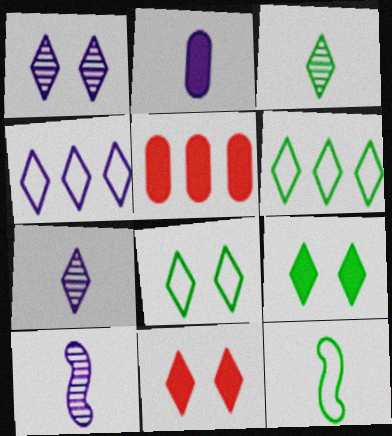[[1, 5, 12], 
[1, 8, 11], 
[3, 4, 11], 
[3, 6, 9], 
[5, 8, 10], 
[6, 7, 11]]